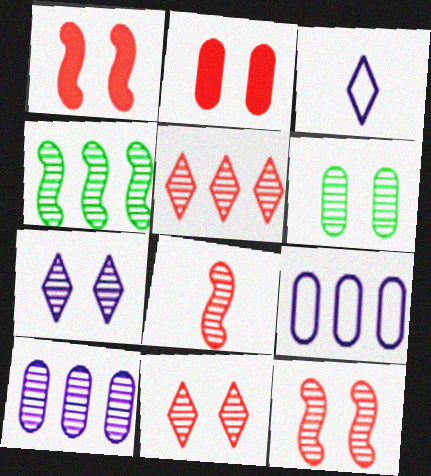[[2, 3, 4], 
[4, 5, 10], 
[6, 7, 12]]